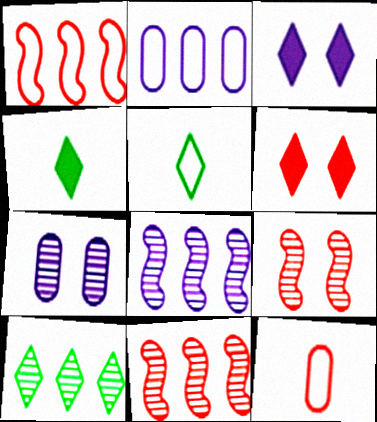[[1, 4, 7], 
[2, 4, 9], 
[6, 11, 12]]